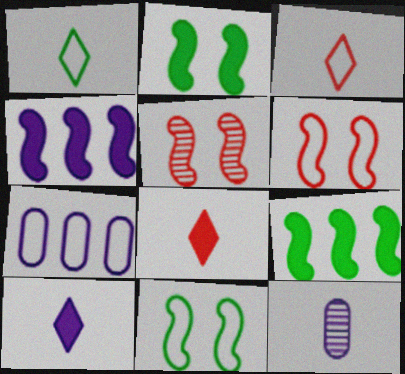[[1, 6, 7], 
[3, 7, 11]]